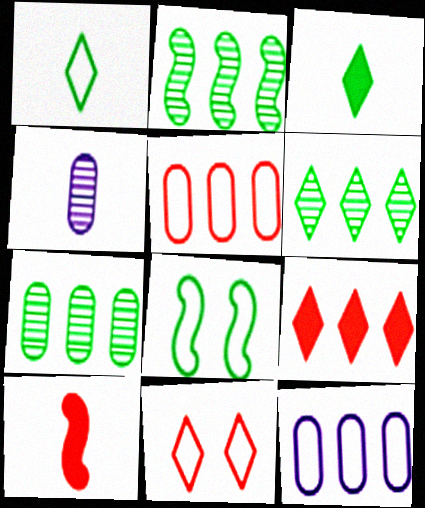[[1, 4, 10], 
[2, 6, 7], 
[2, 9, 12], 
[3, 7, 8], 
[4, 8, 9]]